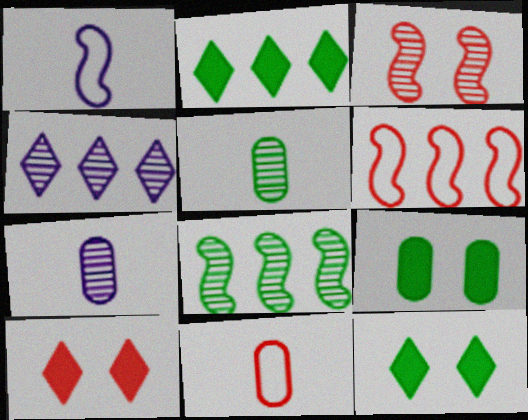[[3, 4, 5], 
[6, 7, 12]]